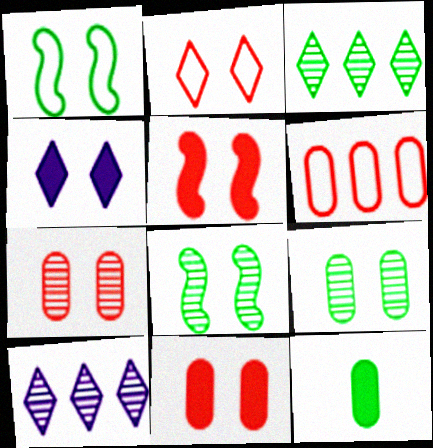[[1, 3, 12], 
[1, 4, 7], 
[2, 5, 7]]